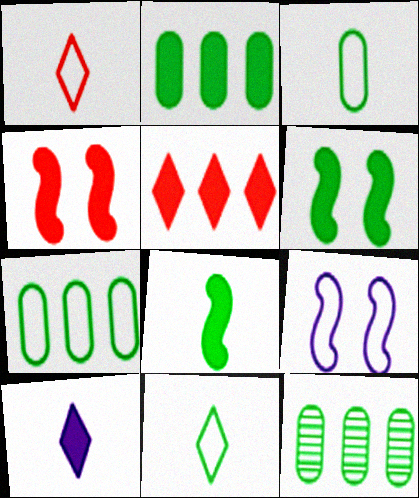[[1, 7, 9], 
[2, 4, 10], 
[2, 7, 12], 
[6, 11, 12]]